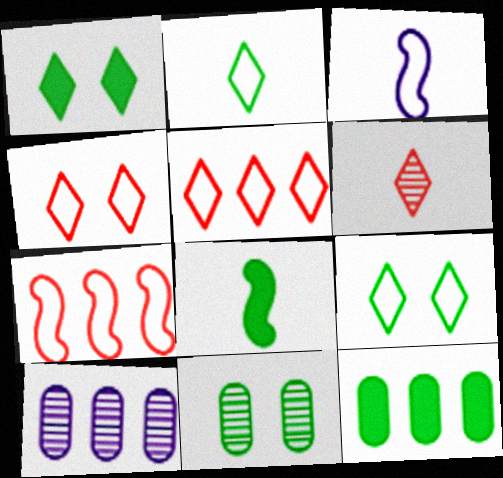[[1, 8, 12], 
[4, 8, 10]]